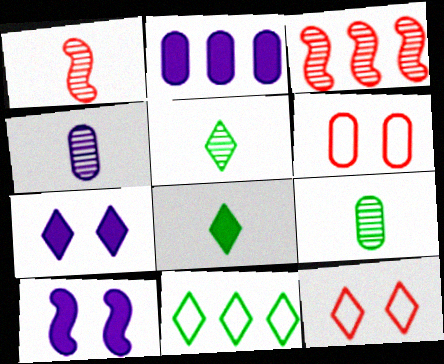[[1, 4, 5], 
[2, 3, 11], 
[2, 6, 9]]